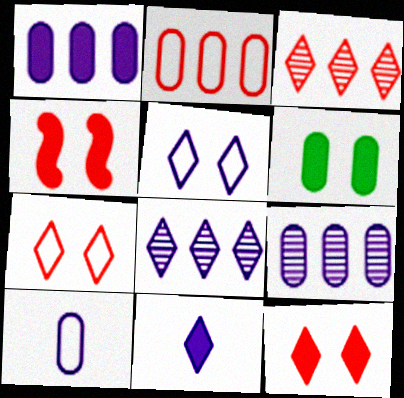[[5, 8, 11]]